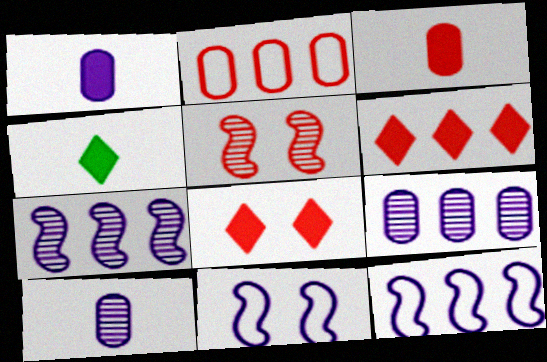[]